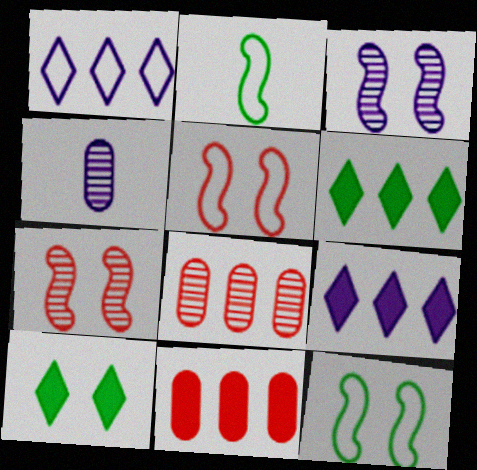[[4, 5, 6]]